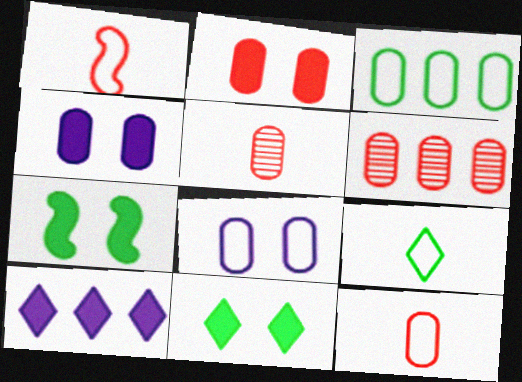[[2, 6, 12], 
[3, 4, 5], 
[3, 8, 12]]